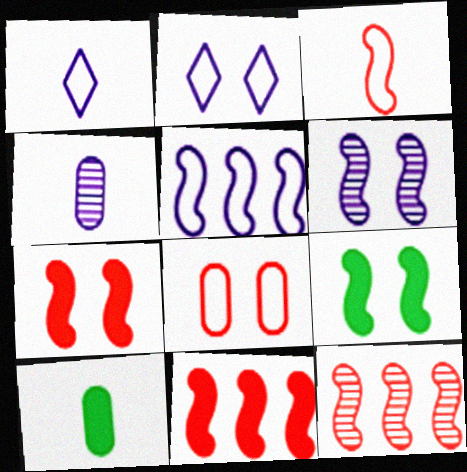[[2, 10, 12], 
[3, 7, 12]]